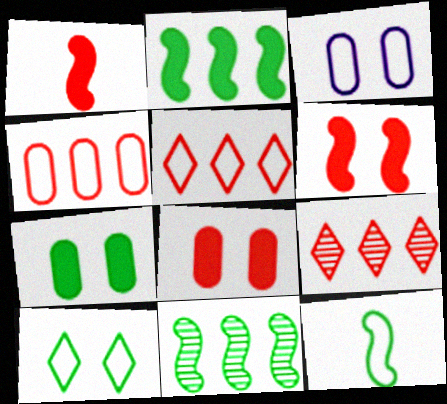[[3, 5, 12]]